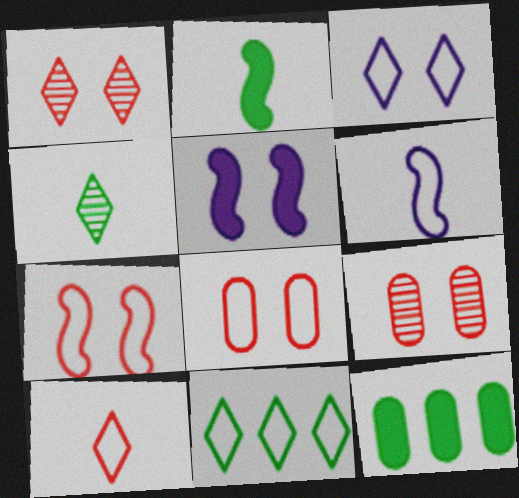[[1, 6, 12], 
[3, 10, 11], 
[6, 8, 11]]